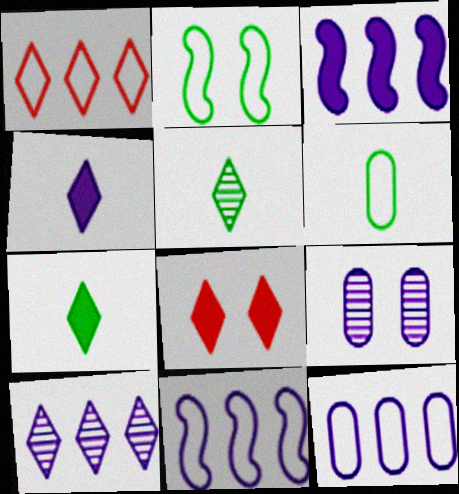[[2, 8, 9], 
[3, 10, 12], 
[4, 9, 11]]